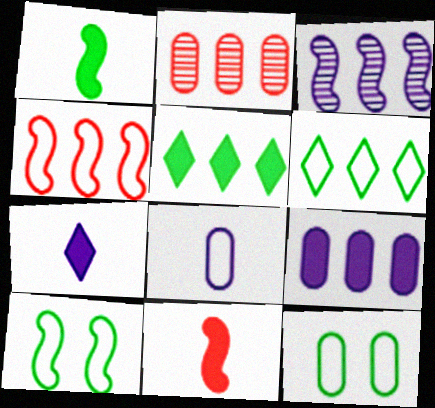[[2, 7, 10], 
[3, 10, 11]]